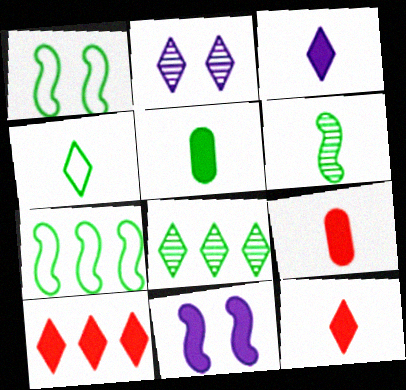[[1, 5, 8], 
[2, 4, 10], 
[2, 7, 9], 
[4, 5, 6], 
[5, 10, 11]]